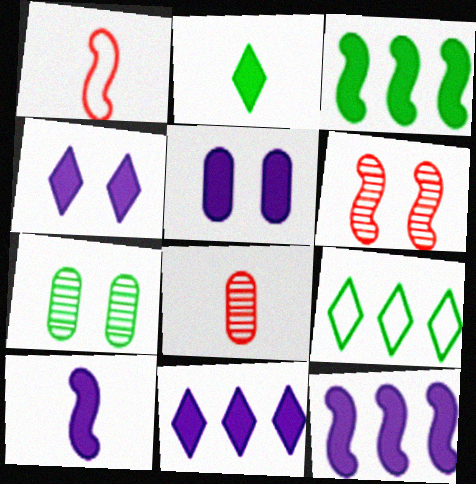[[1, 7, 11], 
[5, 10, 11]]